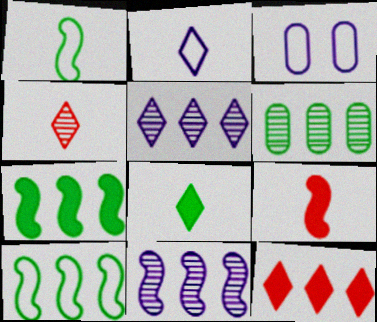[[2, 4, 8], 
[3, 4, 7]]